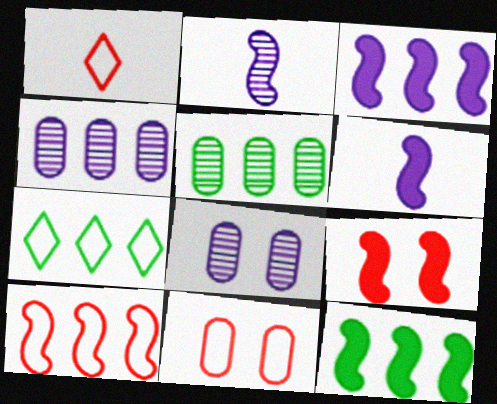[[1, 8, 12], 
[1, 10, 11], 
[5, 7, 12], 
[6, 9, 12]]